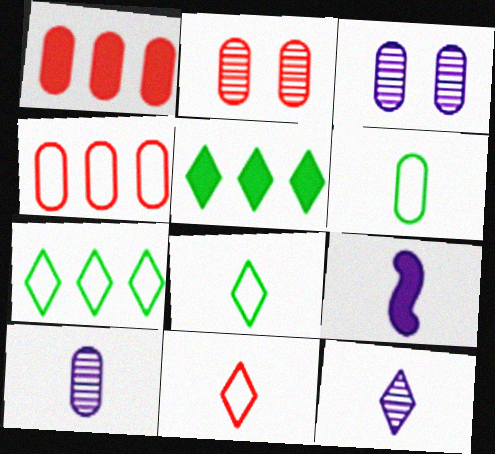[[1, 3, 6], 
[2, 7, 9]]